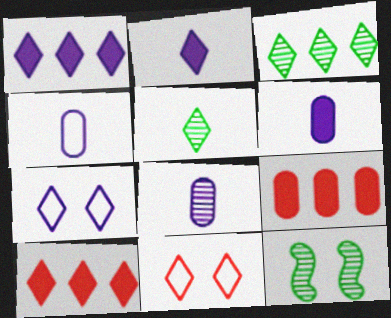[[1, 5, 11], 
[2, 3, 11], 
[4, 6, 8], 
[4, 10, 12], 
[5, 7, 10]]